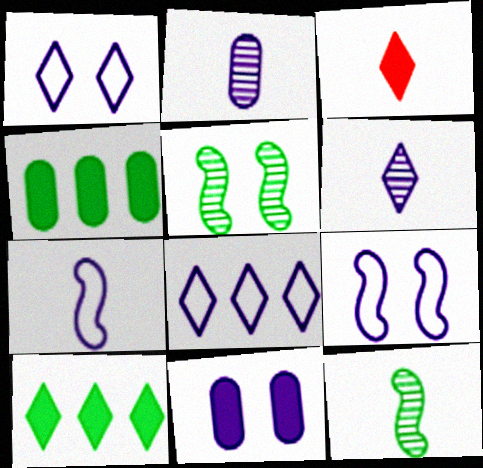[]